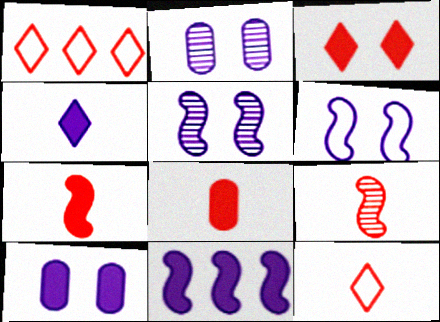[[4, 10, 11], 
[8, 9, 12]]